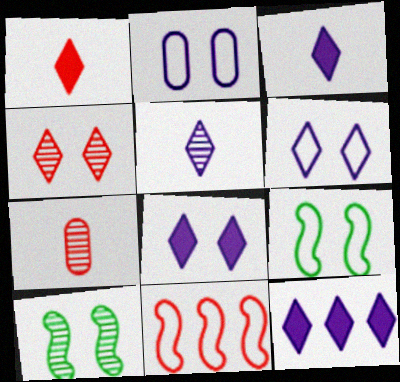[[3, 8, 12], 
[5, 6, 12], 
[7, 9, 12]]